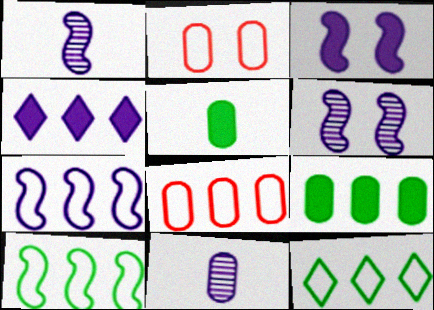[[1, 3, 7], 
[2, 9, 11], 
[7, 8, 12]]